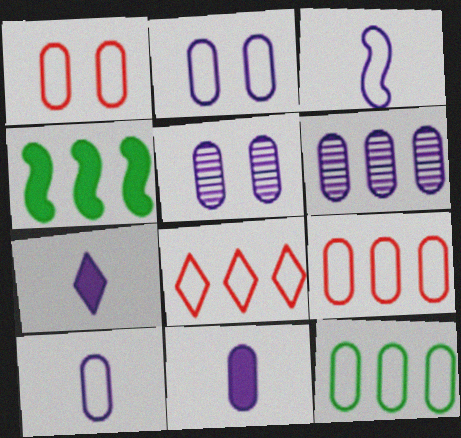[[1, 10, 12], 
[2, 6, 11], 
[4, 6, 8]]